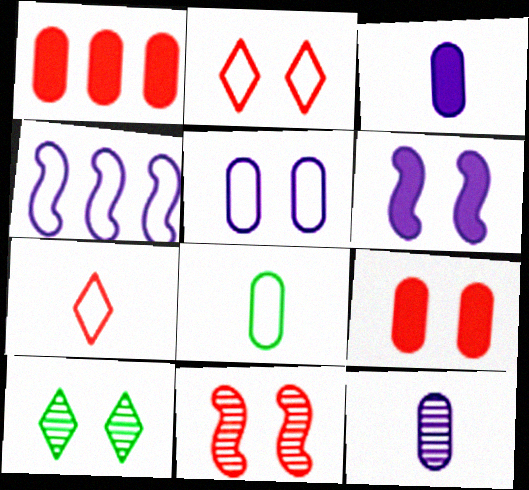[[1, 7, 11], 
[2, 4, 8], 
[2, 9, 11]]